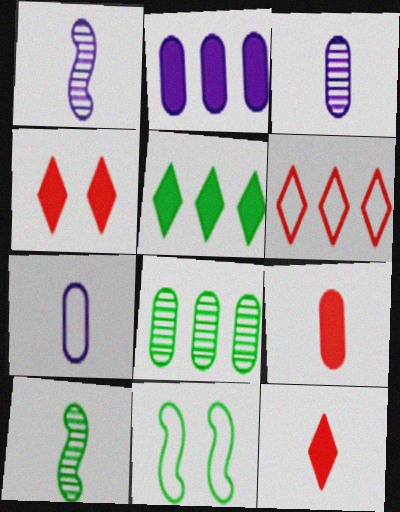[[6, 7, 11], 
[7, 10, 12]]